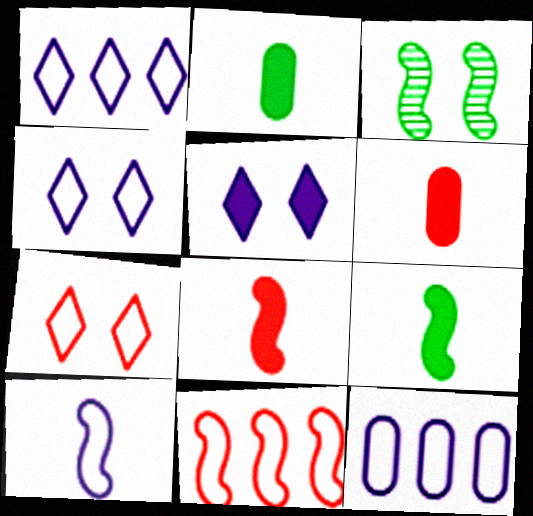[[1, 3, 6], 
[4, 10, 12]]